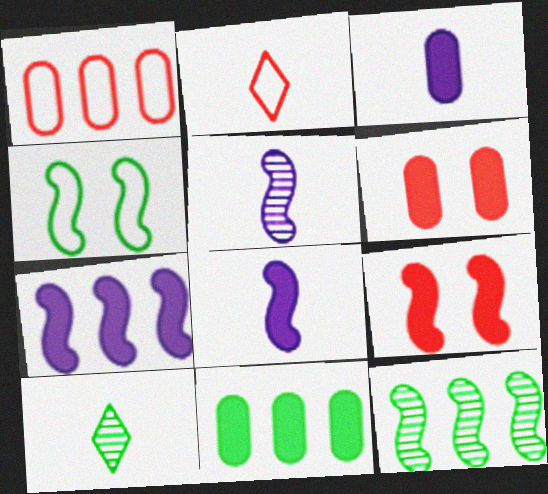[[3, 6, 11], 
[4, 10, 11]]